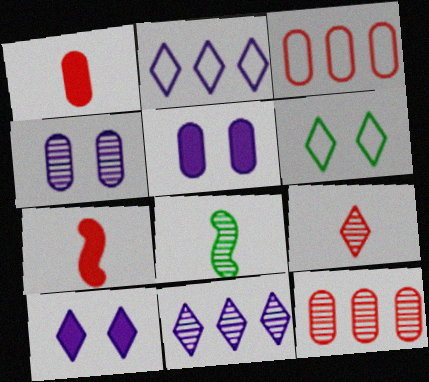[[3, 8, 10]]